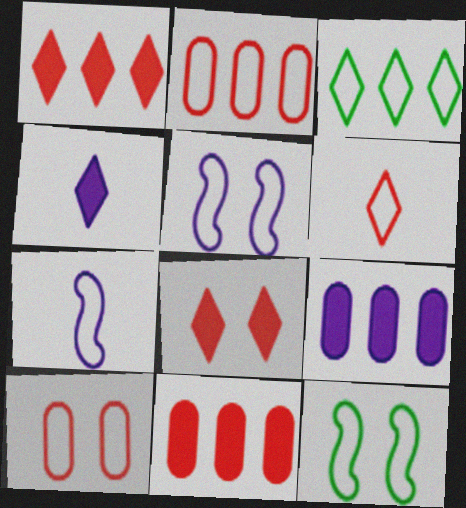[[3, 7, 10]]